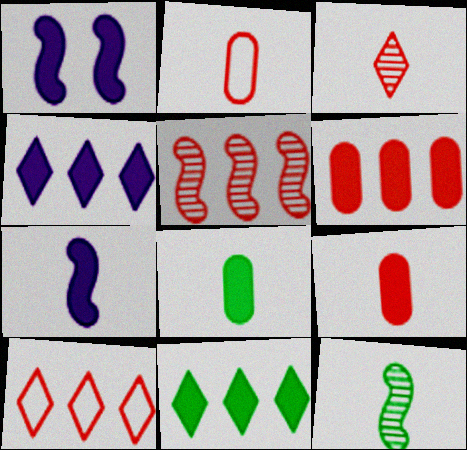[[1, 9, 11], 
[5, 6, 10]]